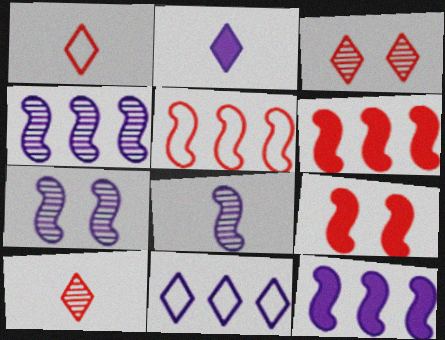[[4, 7, 8]]